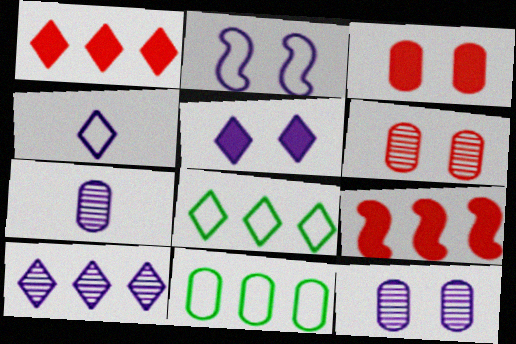[[1, 8, 10], 
[2, 5, 12], 
[3, 7, 11], 
[4, 5, 10], 
[9, 10, 11]]